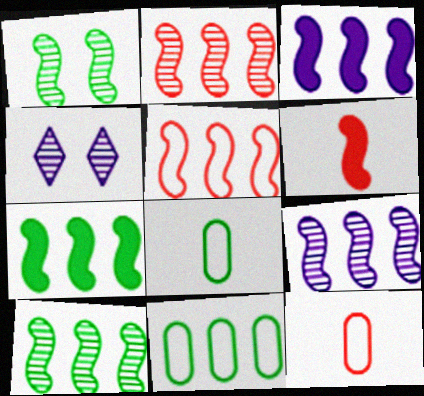[[2, 9, 10], 
[3, 5, 10], 
[4, 6, 11], 
[4, 7, 12], 
[5, 7, 9]]